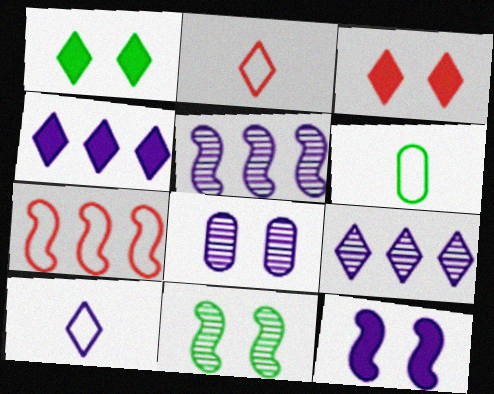[[1, 2, 9], 
[3, 5, 6]]